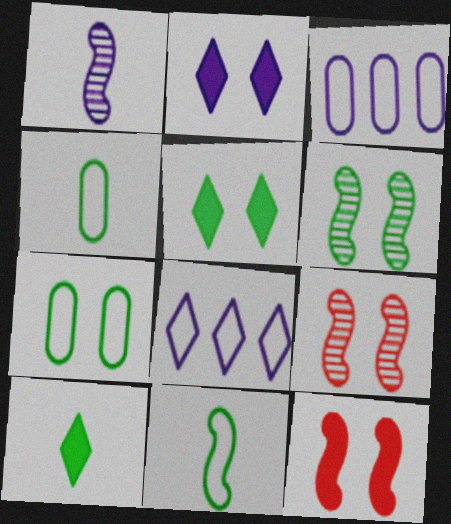[[1, 2, 3], 
[2, 7, 9], 
[3, 9, 10], 
[5, 6, 7]]